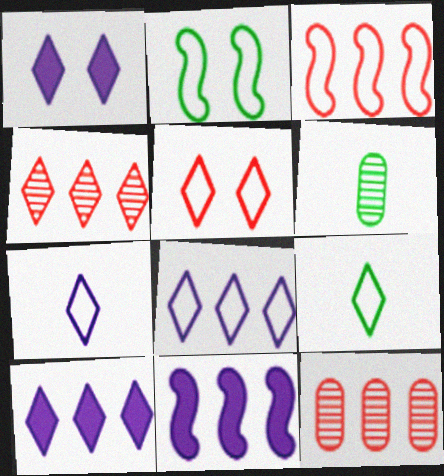[[1, 3, 6], 
[1, 4, 9], 
[5, 6, 11], 
[5, 8, 9]]